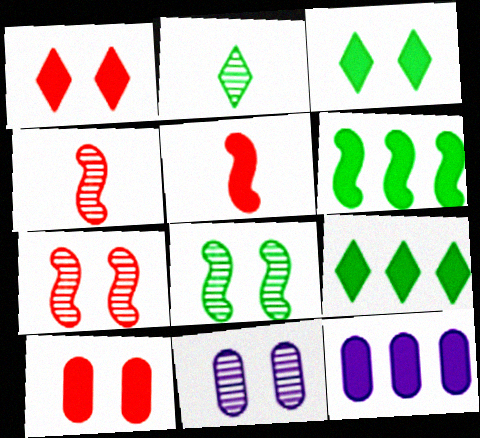[[3, 5, 12]]